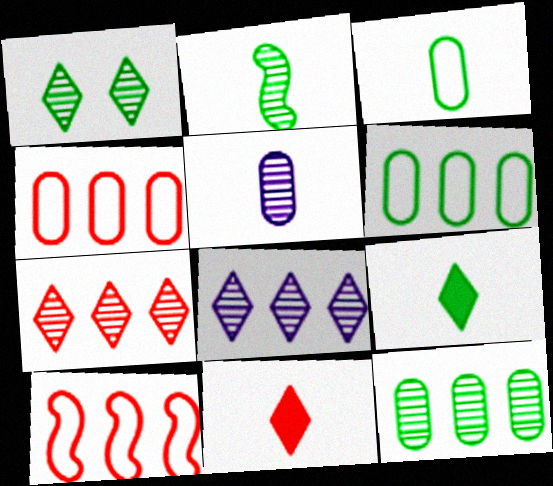[[1, 2, 12], 
[2, 3, 9]]